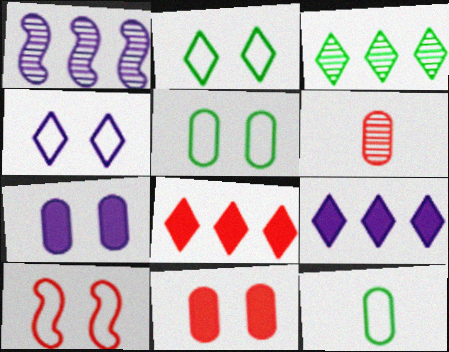[[4, 5, 10], 
[6, 8, 10]]